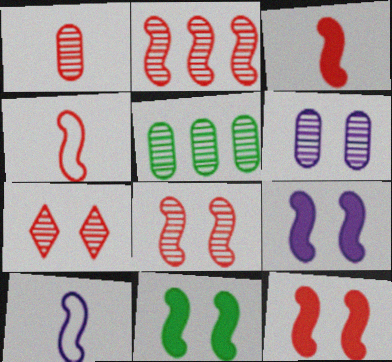[[1, 2, 7], 
[1, 5, 6], 
[2, 4, 12], 
[2, 10, 11], 
[9, 11, 12]]